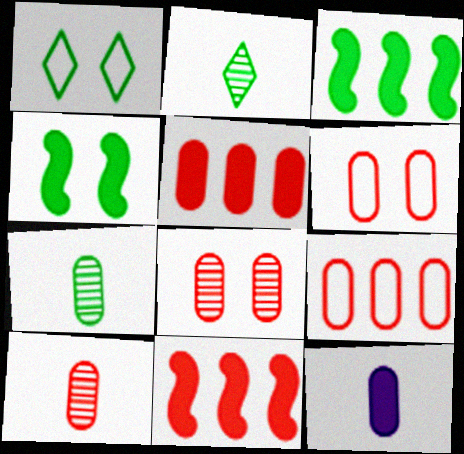[[1, 3, 7], 
[5, 6, 10]]